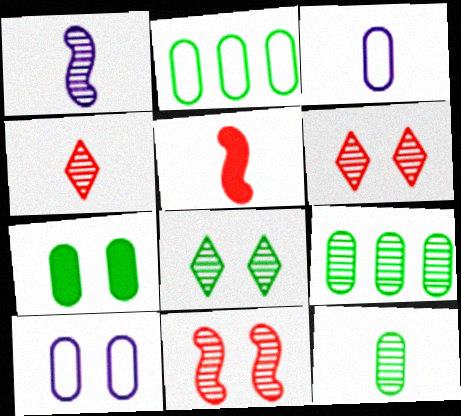[[1, 4, 12], 
[1, 6, 9], 
[2, 7, 12]]